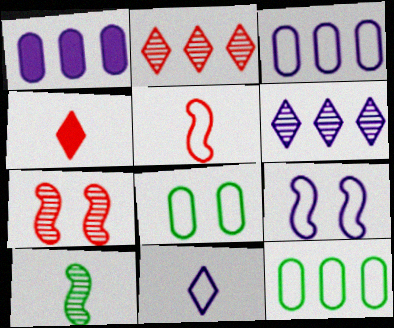[[3, 9, 11]]